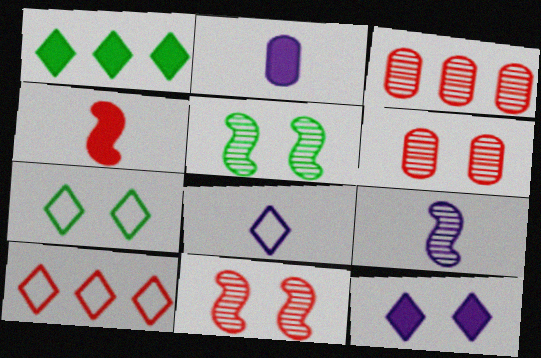[[2, 5, 10], 
[2, 8, 9], 
[4, 6, 10], 
[7, 8, 10]]